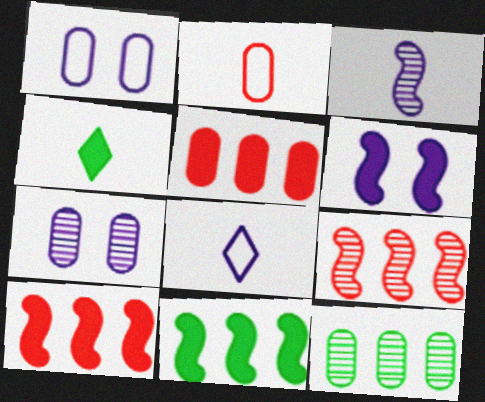[[1, 4, 9], 
[2, 3, 4], 
[4, 5, 6]]